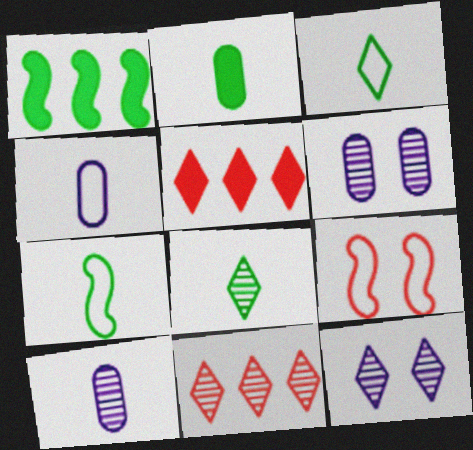[[2, 7, 8], 
[3, 5, 12], 
[5, 6, 7], 
[8, 11, 12]]